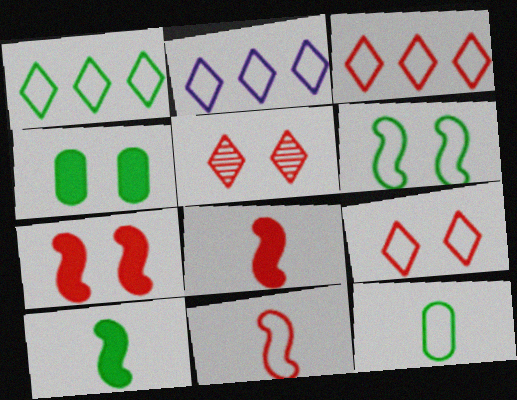[[1, 2, 3], 
[1, 6, 12]]